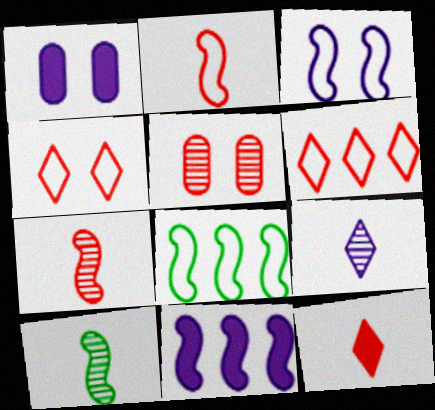[[1, 6, 10], 
[2, 3, 8]]